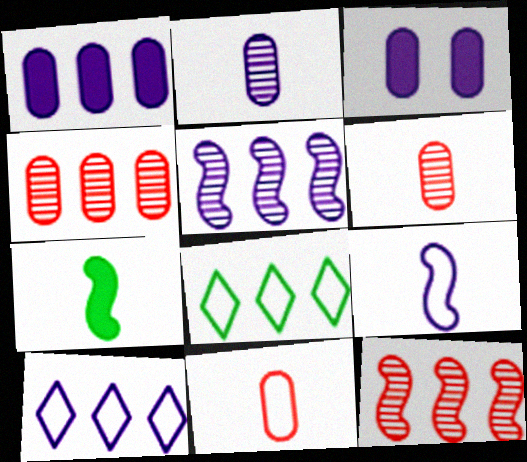[[1, 5, 10], 
[1, 8, 12]]